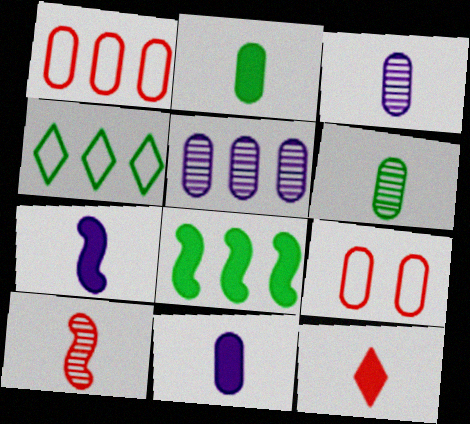[[2, 5, 9], 
[2, 7, 12]]